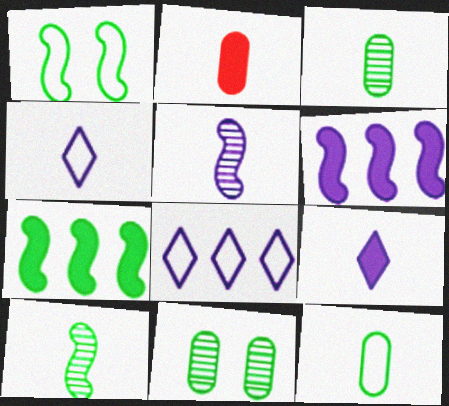[[1, 7, 10], 
[2, 4, 10]]